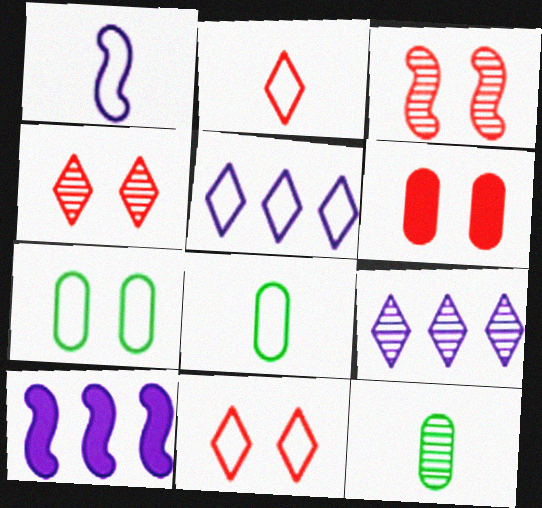[[1, 2, 8], 
[3, 6, 11], 
[3, 9, 12], 
[4, 8, 10], 
[10, 11, 12]]